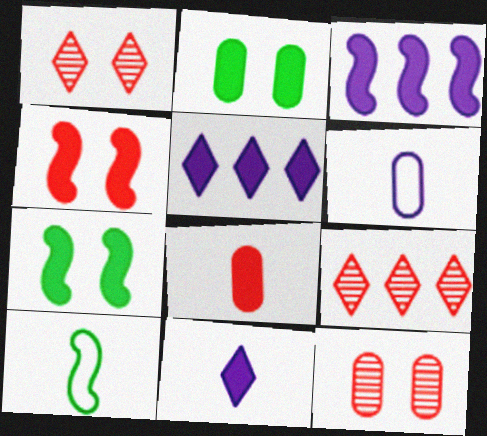[[5, 7, 8], 
[5, 10, 12], 
[6, 7, 9]]